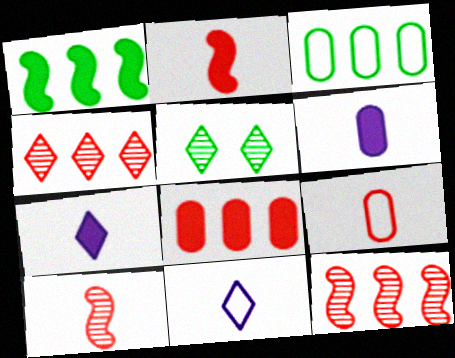[]